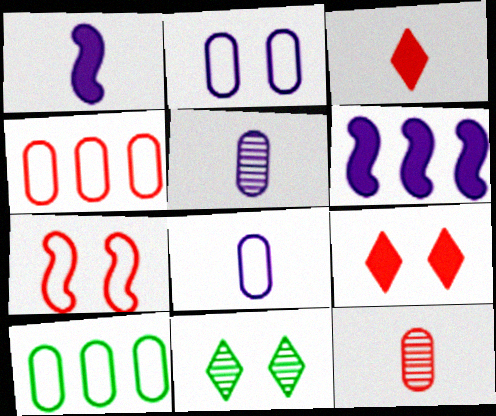[[1, 4, 11]]